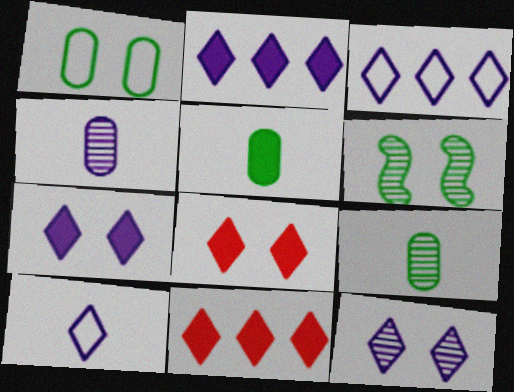[[2, 10, 12]]